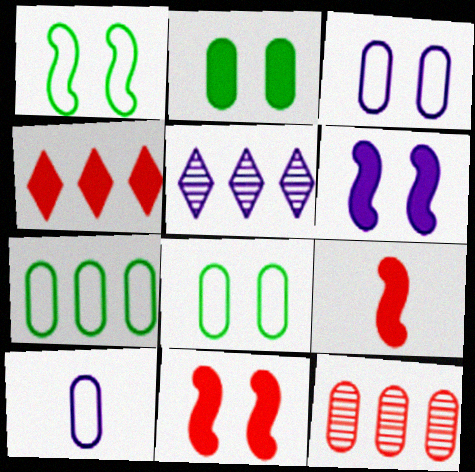[[2, 10, 12], 
[5, 6, 10], 
[5, 8, 9]]